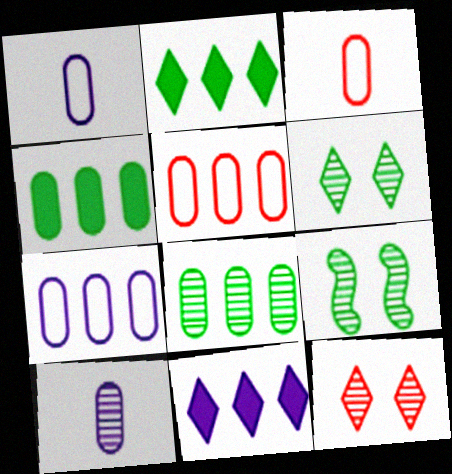[[3, 9, 11]]